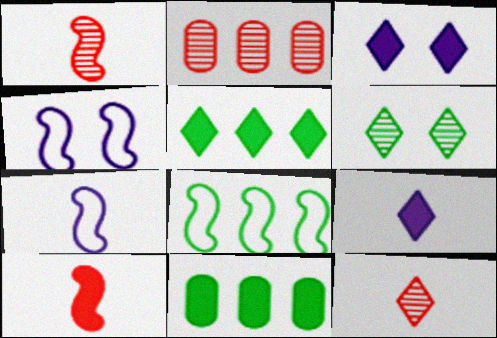[[3, 10, 11], 
[4, 11, 12]]